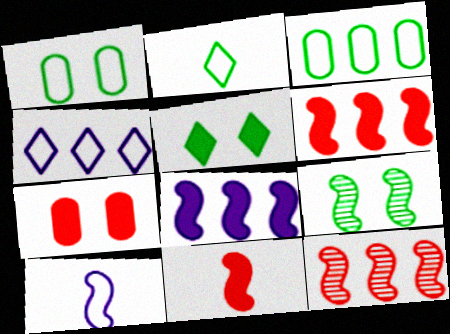[[1, 5, 9], 
[6, 9, 10]]